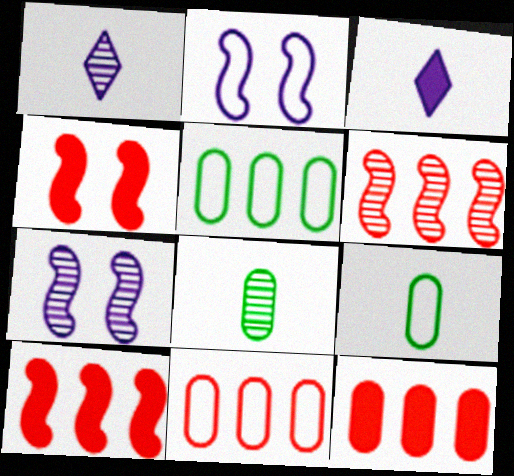[[1, 4, 5]]